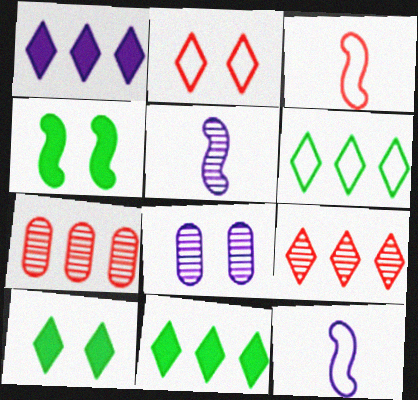[[1, 6, 9], 
[1, 8, 12], 
[2, 4, 8], 
[3, 8, 11], 
[7, 10, 12]]